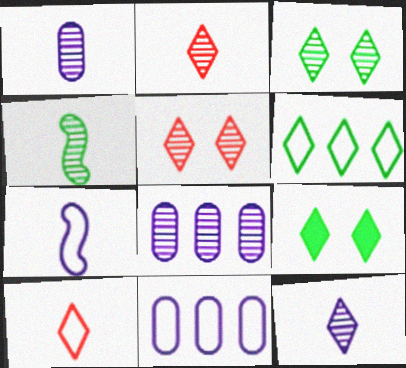[[1, 2, 4], 
[4, 5, 8]]